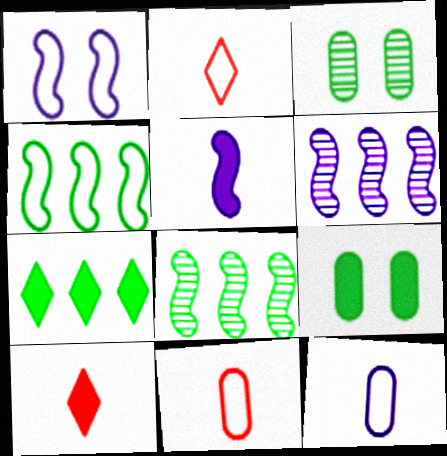[[1, 5, 6], 
[2, 6, 9]]